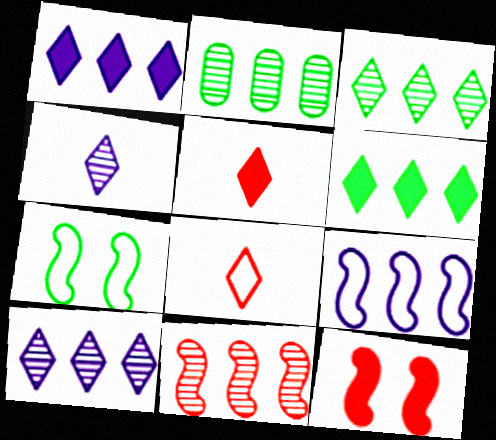[[2, 10, 11]]